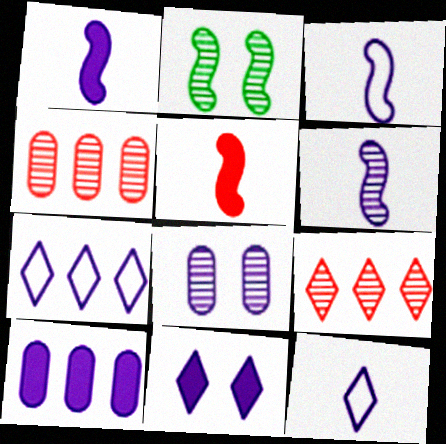[[1, 3, 6], 
[1, 7, 8], 
[1, 10, 11]]